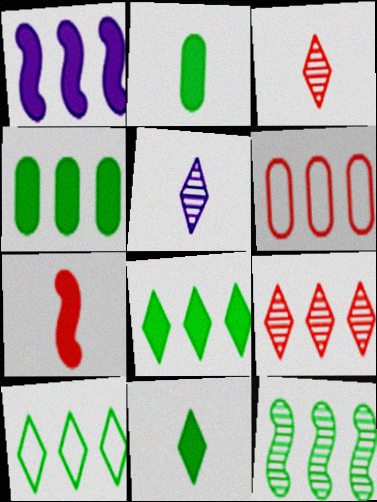[[4, 10, 12]]